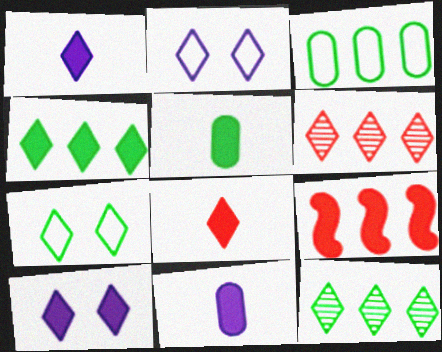[[1, 6, 7], 
[2, 8, 12], 
[4, 8, 10], 
[5, 9, 10]]